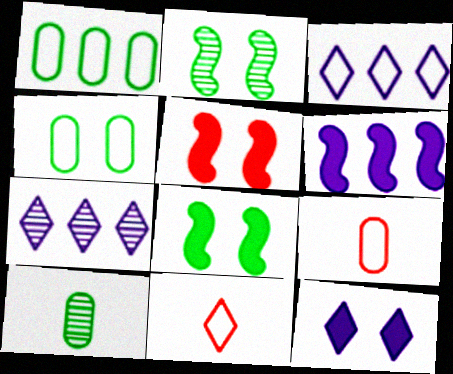[[3, 5, 10], 
[7, 8, 9]]